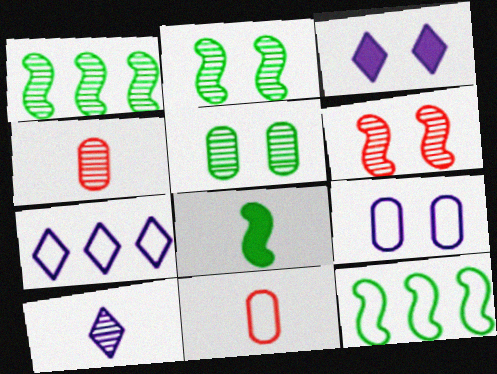[[1, 3, 11], 
[2, 8, 12], 
[3, 4, 12], 
[3, 7, 10], 
[8, 10, 11]]